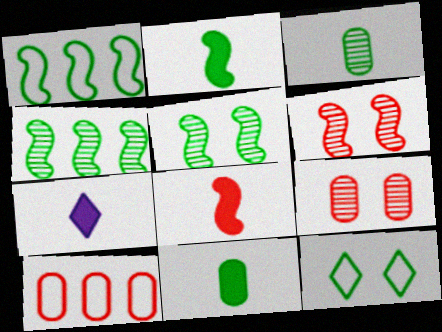[[1, 2, 5], 
[1, 7, 9], 
[4, 11, 12], 
[5, 7, 10], 
[7, 8, 11]]